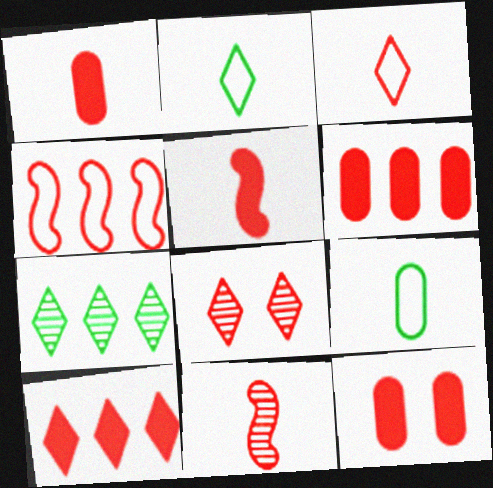[[1, 3, 11], 
[1, 4, 8], 
[1, 6, 12], 
[3, 8, 10], 
[5, 10, 12]]